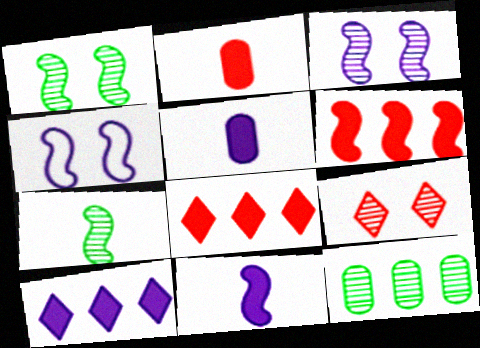[[4, 6, 7]]